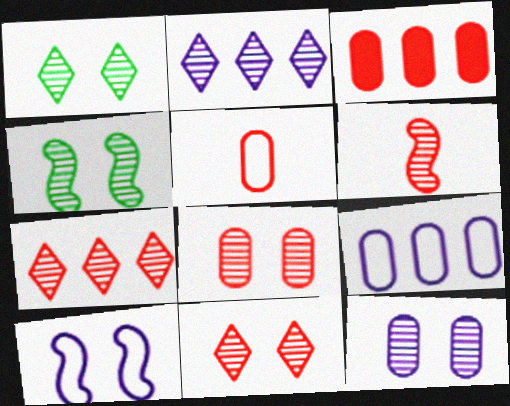[[3, 5, 8], 
[4, 11, 12], 
[6, 7, 8]]